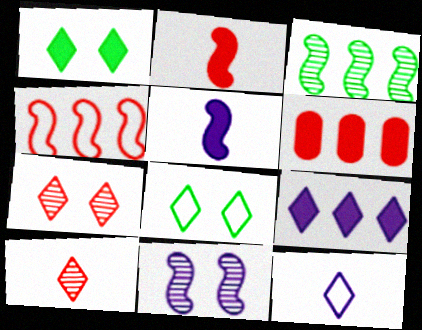[[1, 5, 6], 
[8, 9, 10]]